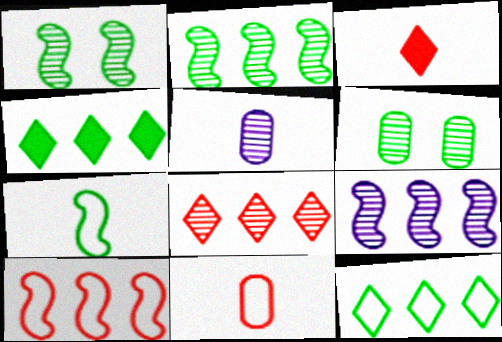[[1, 5, 8], 
[3, 5, 7], 
[4, 6, 7]]